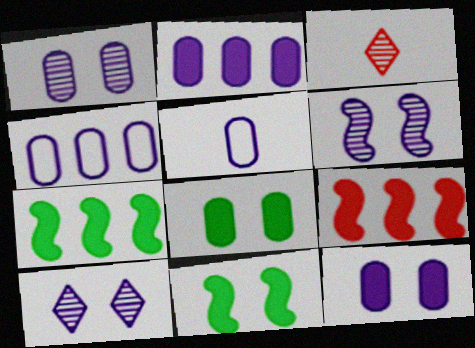[[1, 2, 5], 
[1, 6, 10], 
[3, 4, 11]]